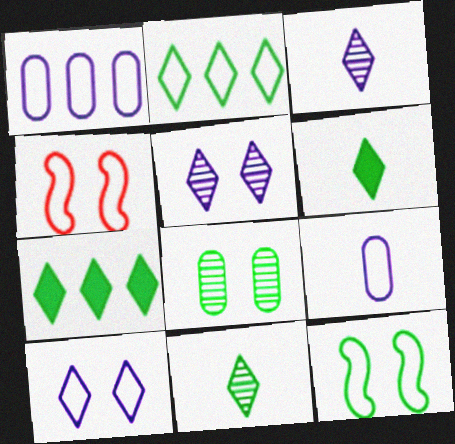[[2, 4, 9]]